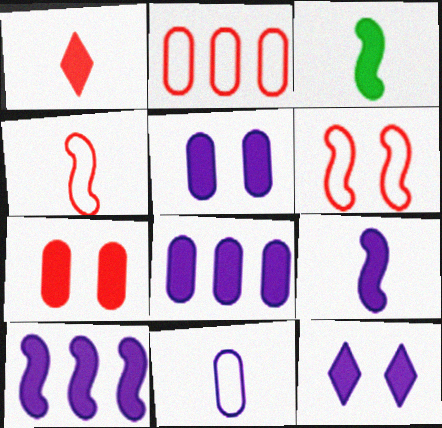[[8, 9, 12]]